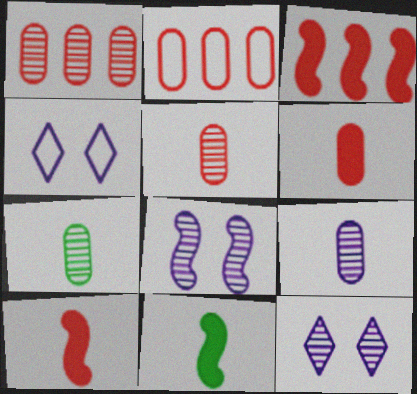[[1, 4, 11], 
[2, 11, 12], 
[3, 4, 7], 
[5, 7, 9]]